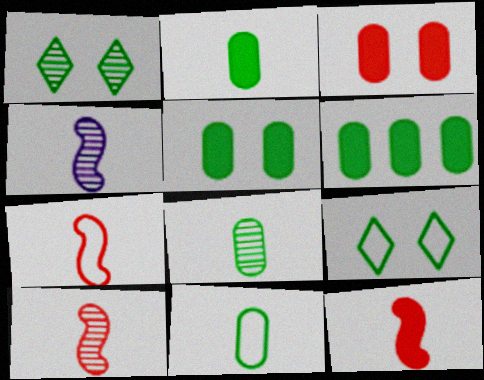[[2, 5, 6], 
[2, 8, 11], 
[7, 10, 12]]